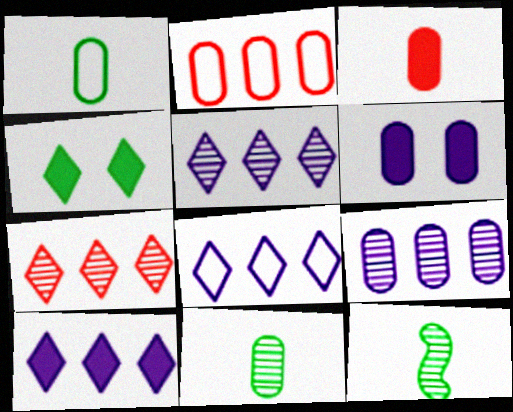[[2, 6, 11], 
[5, 8, 10]]